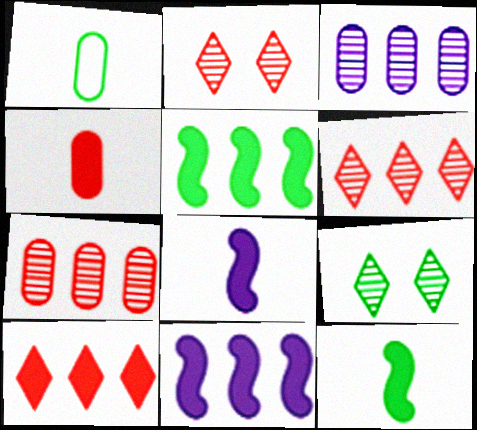[[1, 2, 11], 
[1, 5, 9]]